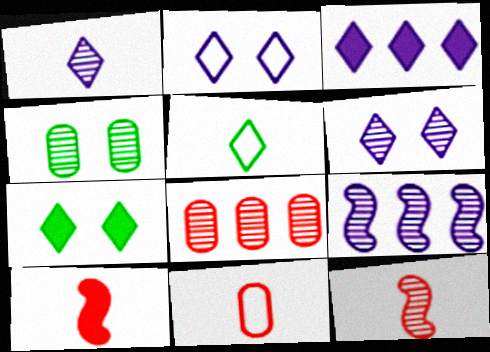[[1, 2, 3], 
[7, 9, 11]]